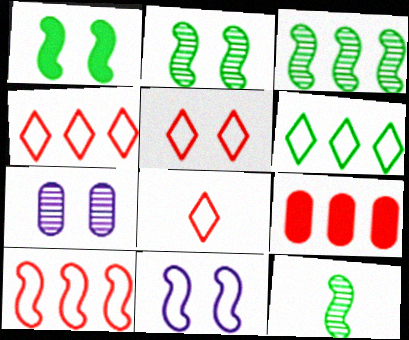[[1, 5, 7], 
[2, 3, 12], 
[4, 5, 8]]